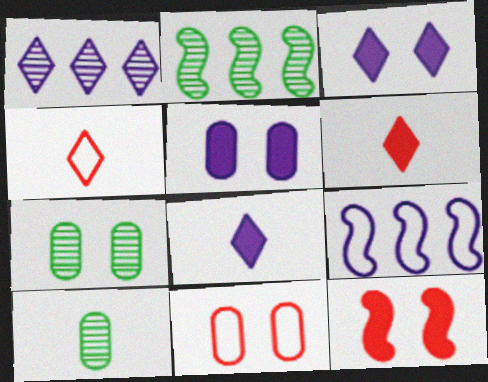[[2, 4, 5], 
[2, 8, 11], 
[5, 7, 11], 
[6, 7, 9]]